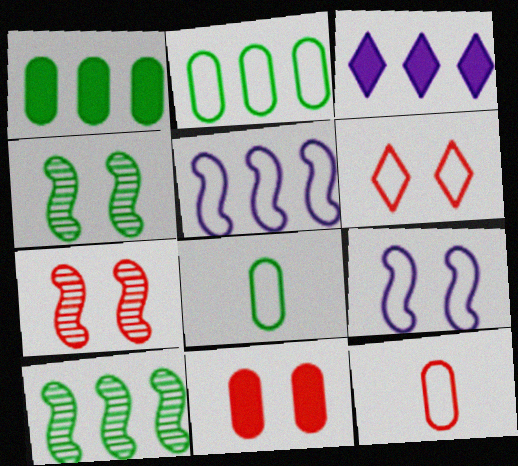[[3, 4, 12], 
[3, 7, 8], 
[5, 6, 8], 
[6, 7, 11]]